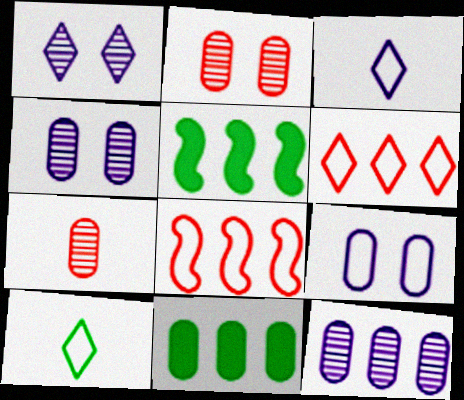[[2, 3, 5], 
[5, 6, 12], 
[7, 9, 11], 
[8, 9, 10]]